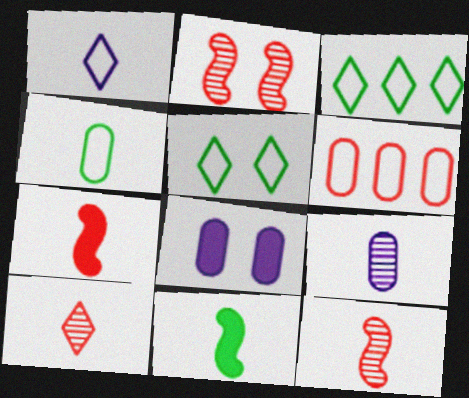[[2, 5, 8], 
[3, 8, 12]]